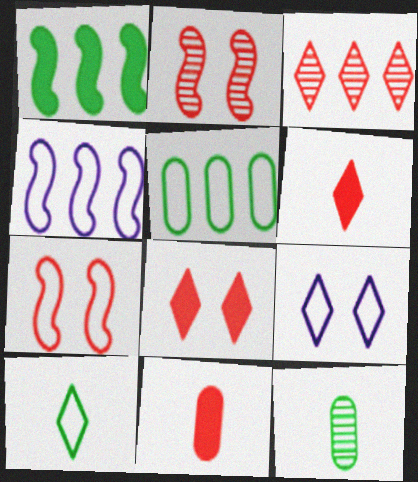[[3, 7, 11], 
[4, 8, 12]]